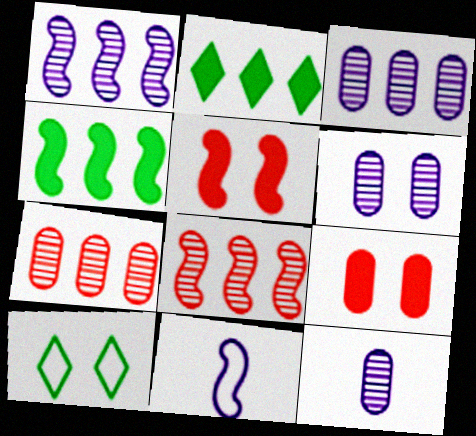[[3, 6, 12], 
[5, 6, 10]]